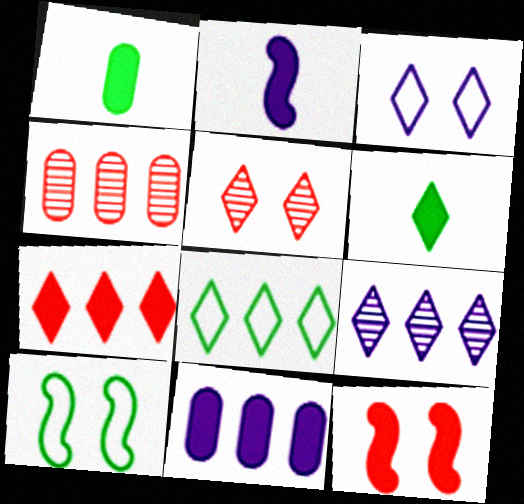[[6, 11, 12], 
[7, 8, 9]]